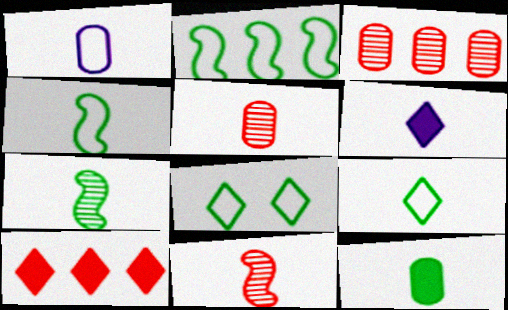[[1, 5, 12], 
[4, 5, 6], 
[7, 9, 12]]